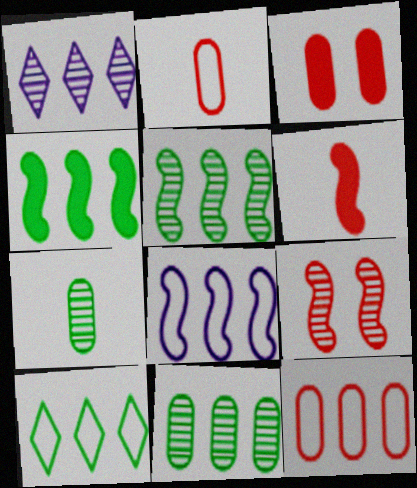[[1, 4, 12], 
[1, 7, 9], 
[4, 10, 11], 
[8, 10, 12]]